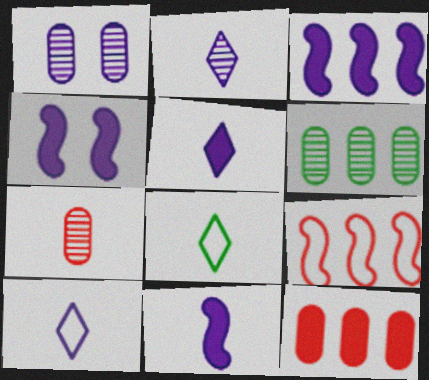[[1, 3, 10], 
[1, 6, 7], 
[2, 5, 10], 
[3, 4, 11], 
[7, 8, 11]]